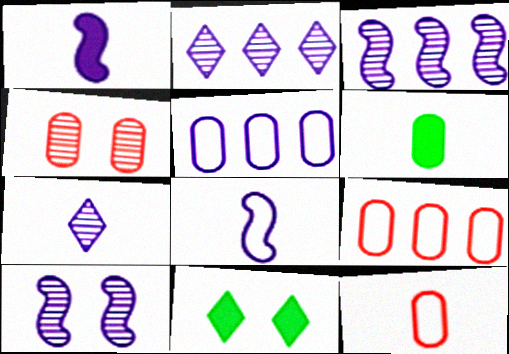[[3, 11, 12], 
[4, 5, 6]]